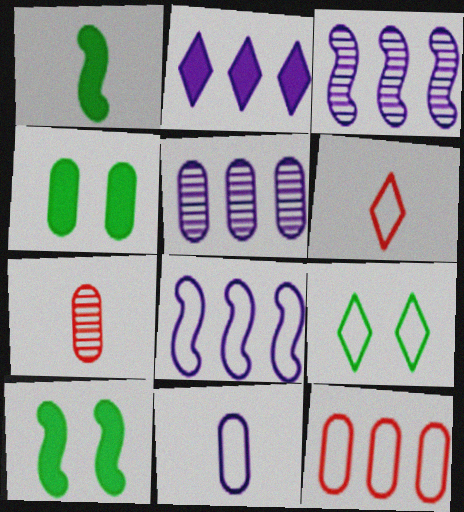[[2, 5, 8], 
[3, 4, 6], 
[5, 6, 10]]